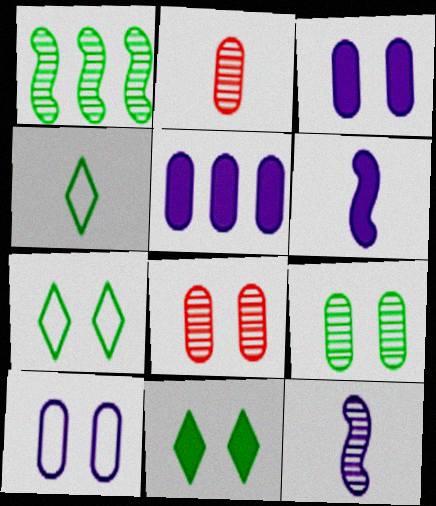[[2, 4, 6]]